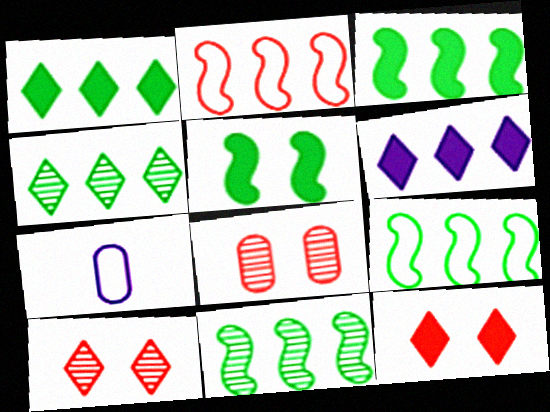[[3, 7, 10], 
[3, 9, 11], 
[7, 11, 12]]